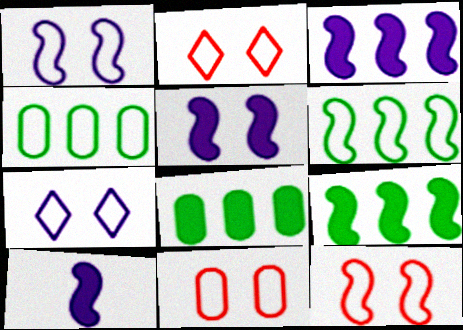[[2, 11, 12], 
[3, 5, 10]]